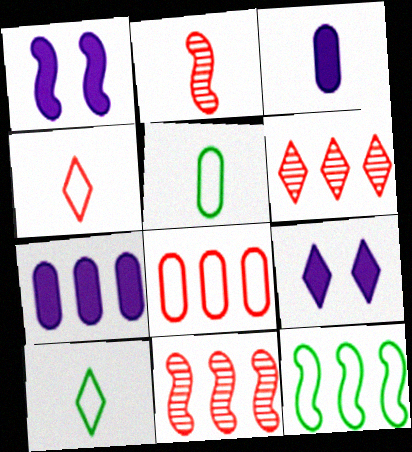[[1, 2, 12], 
[1, 5, 6], 
[2, 3, 10], 
[5, 9, 11], 
[6, 7, 12], 
[6, 9, 10]]